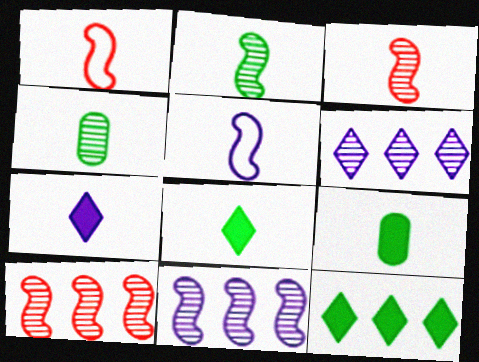[[1, 4, 7]]